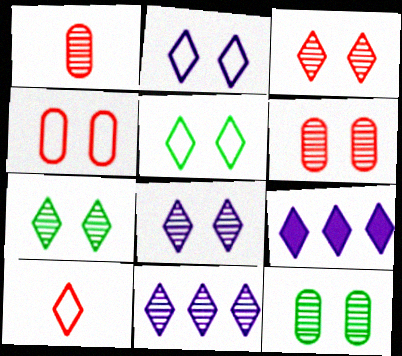[[3, 7, 8], 
[7, 9, 10]]